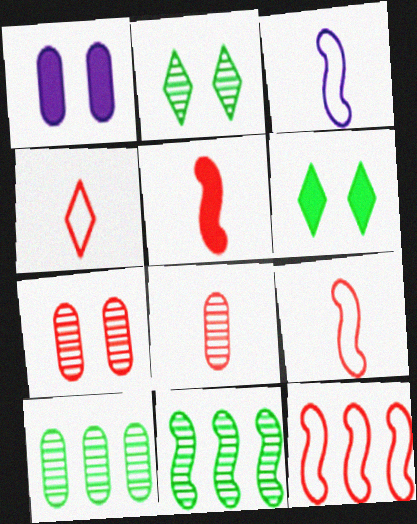[[1, 4, 11], 
[4, 5, 8]]